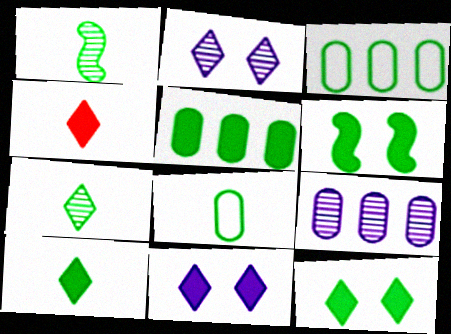[[1, 3, 12], 
[1, 8, 10], 
[3, 6, 7], 
[5, 6, 10]]